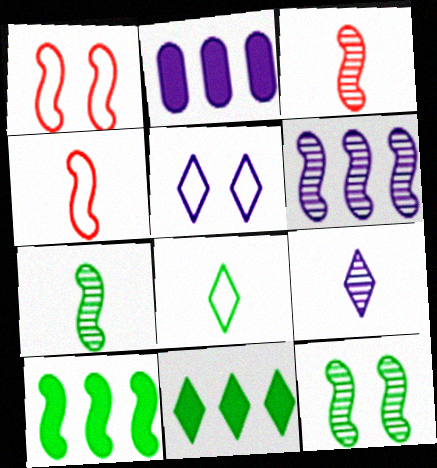[[3, 6, 12]]